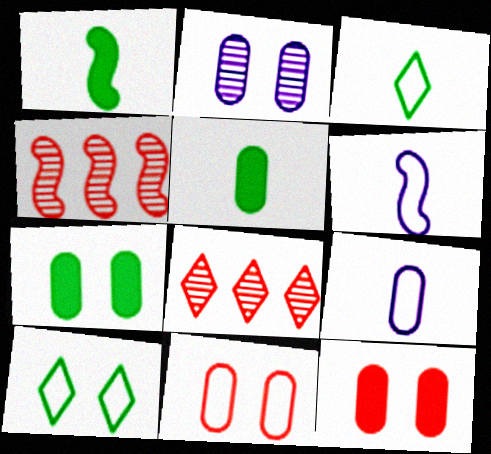[[2, 7, 11], 
[6, 7, 8]]